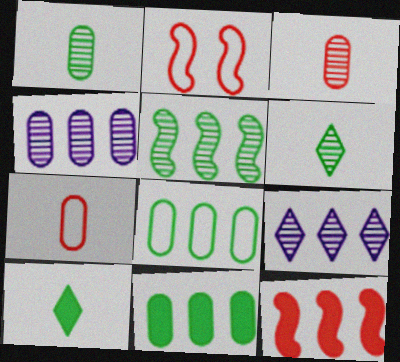[[2, 4, 10], 
[8, 9, 12]]